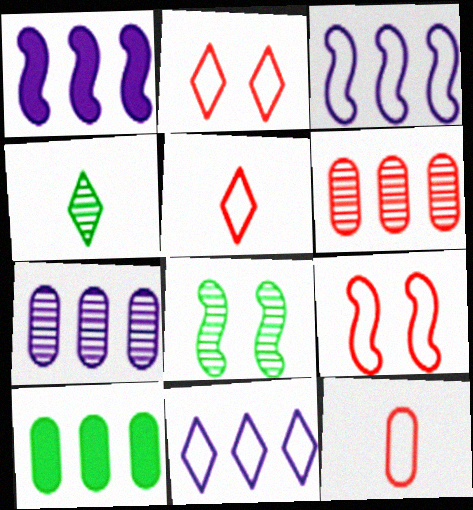[[1, 7, 11]]